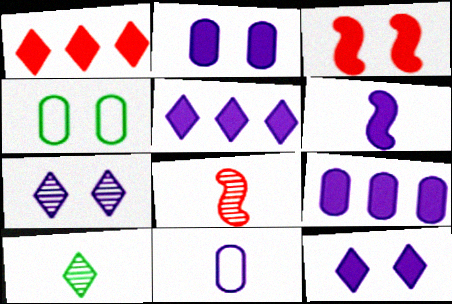[[2, 5, 6], 
[3, 4, 7], 
[4, 5, 8], 
[6, 9, 12]]